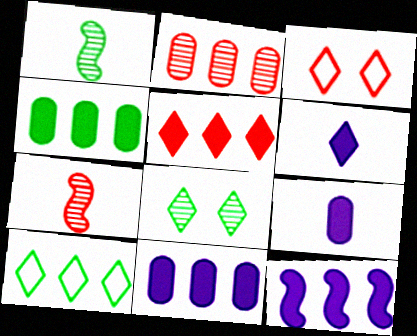[[1, 3, 11], 
[2, 10, 12], 
[4, 5, 12]]